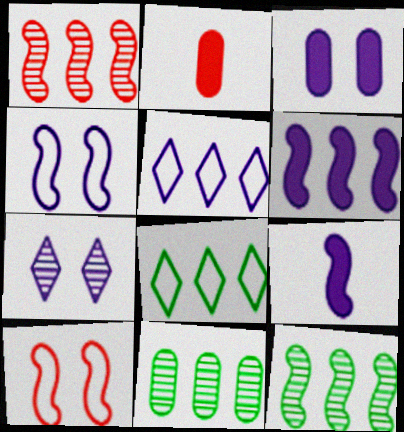[[3, 4, 7], 
[9, 10, 12]]